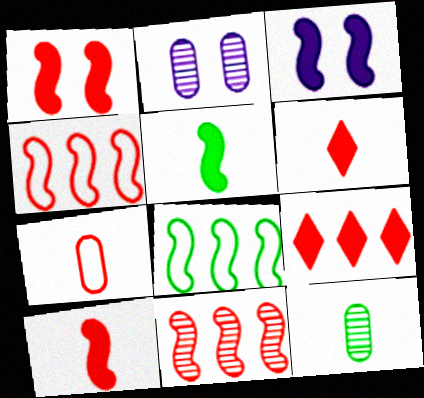[[2, 6, 8]]